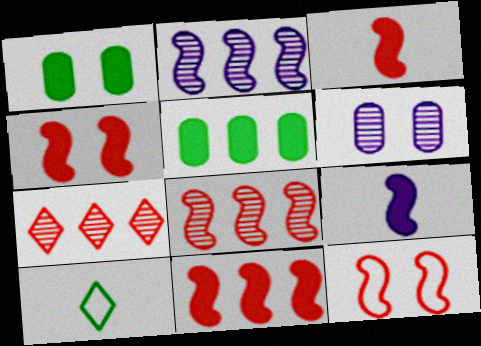[[3, 4, 11], 
[3, 8, 12], 
[6, 10, 11]]